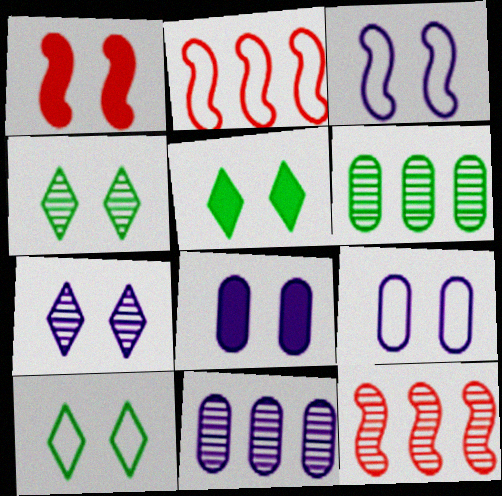[[1, 4, 9], 
[1, 5, 8], 
[3, 7, 8], 
[4, 5, 10]]